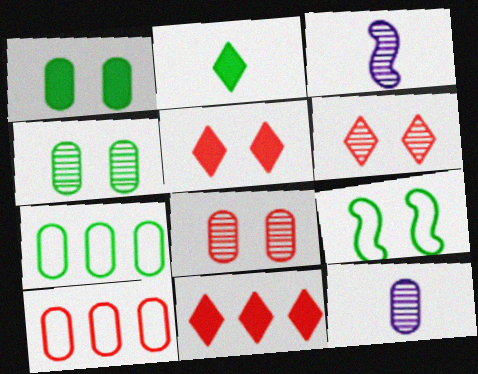[[1, 10, 12], 
[3, 5, 7], 
[9, 11, 12]]